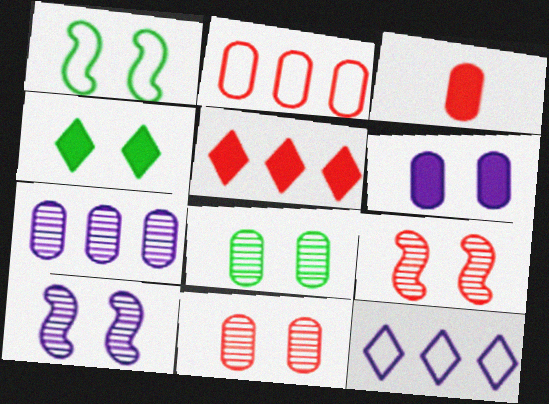[[1, 4, 8], 
[2, 3, 11]]